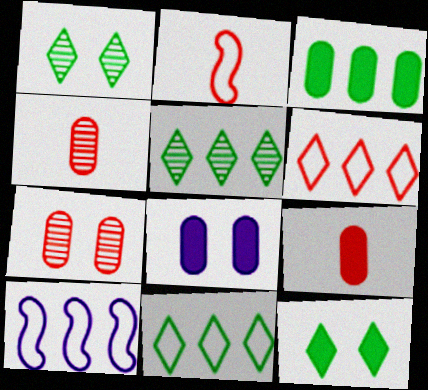[[1, 9, 10], 
[2, 5, 8], 
[3, 8, 9], 
[4, 10, 12]]